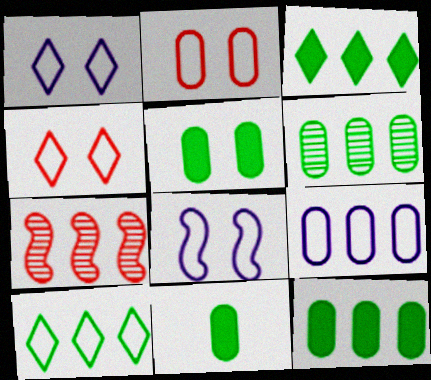[[1, 7, 11], 
[3, 7, 9], 
[5, 11, 12]]